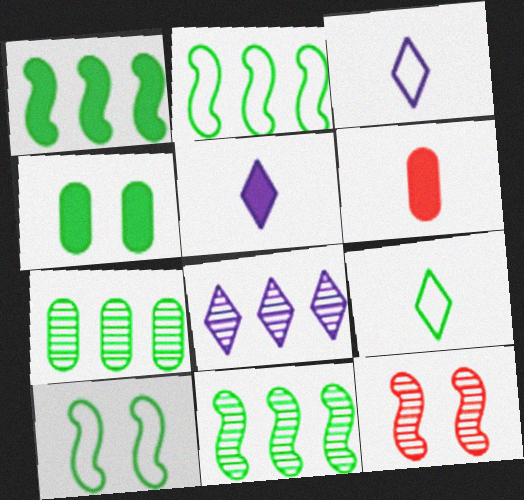[[1, 2, 11], 
[4, 9, 11], 
[6, 8, 10]]